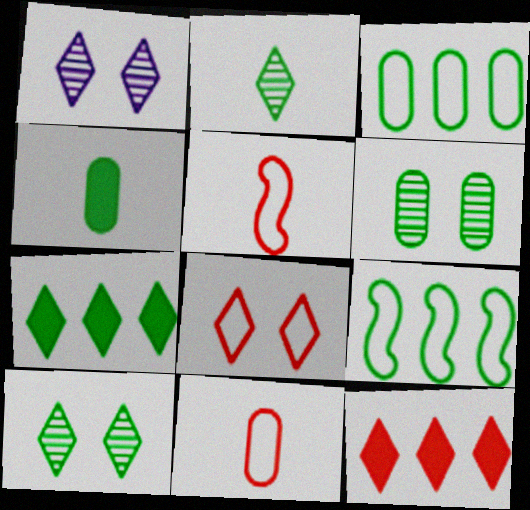[[3, 4, 6], 
[4, 9, 10]]